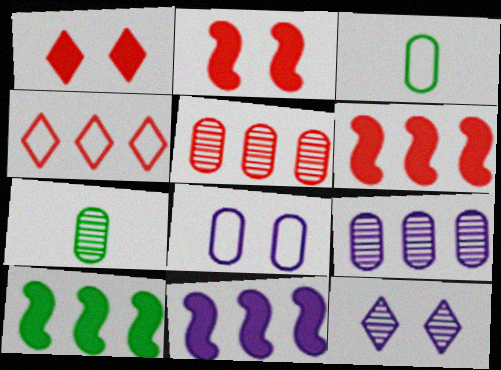[[3, 6, 12], 
[4, 5, 6], 
[4, 9, 10], 
[6, 10, 11]]